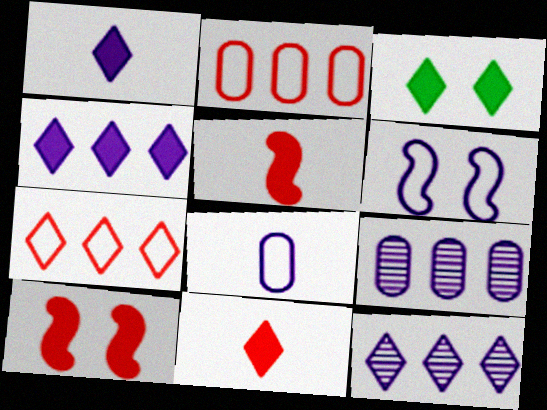[[1, 6, 9], 
[3, 4, 11]]